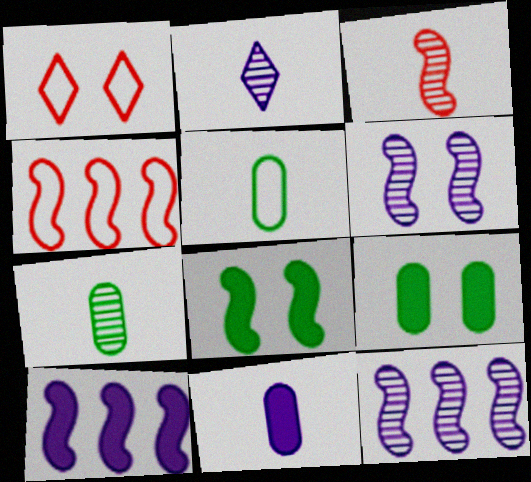[[1, 6, 9], 
[1, 7, 10], 
[2, 3, 7], 
[2, 4, 9]]